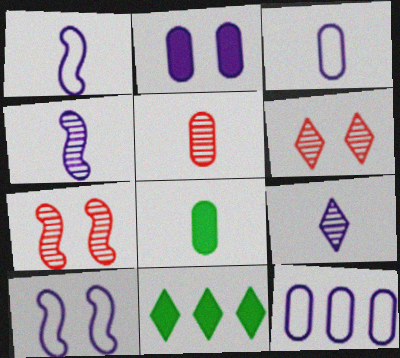[[3, 5, 8], 
[3, 7, 11], 
[5, 10, 11]]